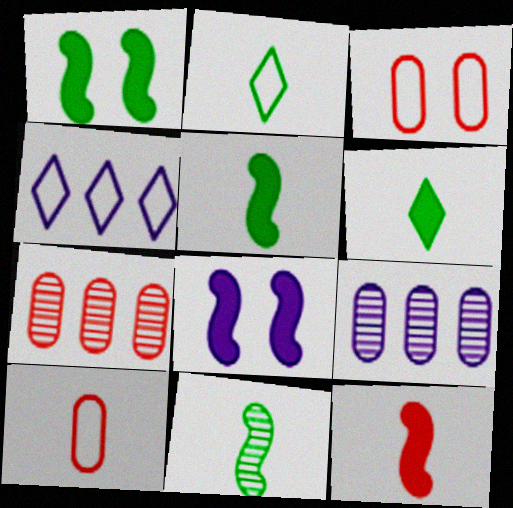[[2, 7, 8]]